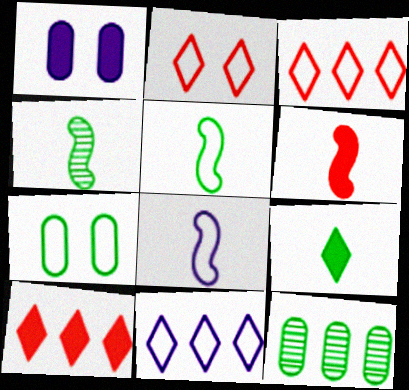[[1, 3, 4], 
[3, 7, 8], 
[4, 6, 8]]